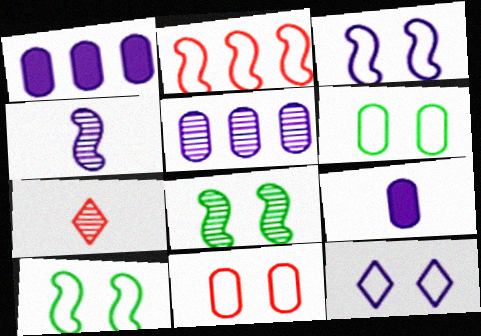[[1, 4, 12], 
[1, 7, 10], 
[5, 7, 8], 
[10, 11, 12]]